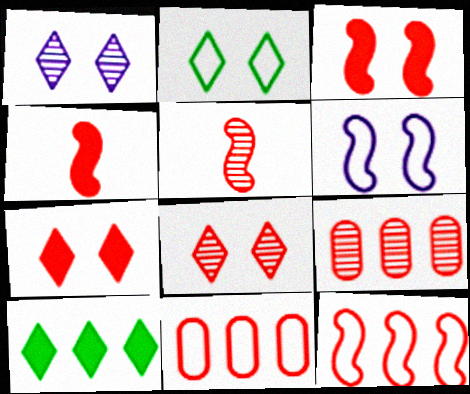[[1, 2, 7], 
[3, 5, 12], 
[4, 8, 11], 
[5, 7, 11], 
[5, 8, 9]]